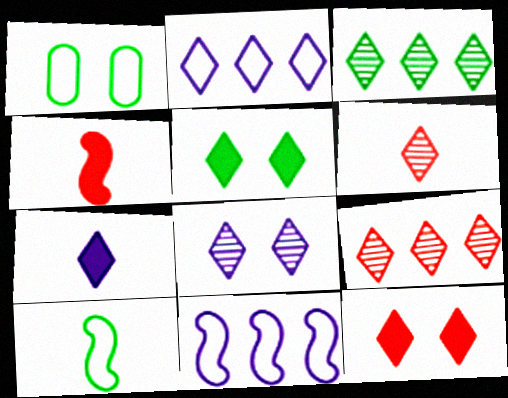[[2, 5, 6], 
[2, 7, 8], 
[3, 6, 8]]